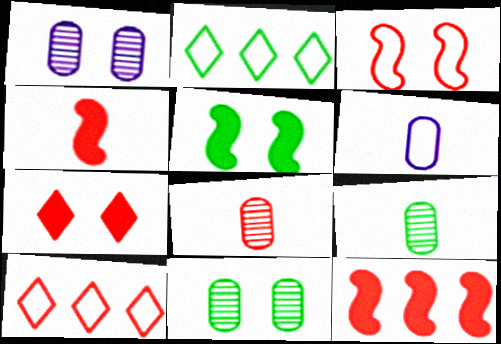[[1, 2, 4], 
[2, 3, 6], 
[2, 5, 9]]